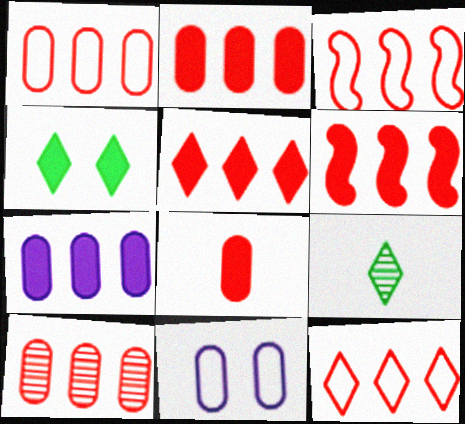[[1, 2, 10], 
[1, 3, 12], 
[2, 5, 6], 
[3, 5, 10], 
[6, 9, 11], 
[6, 10, 12]]